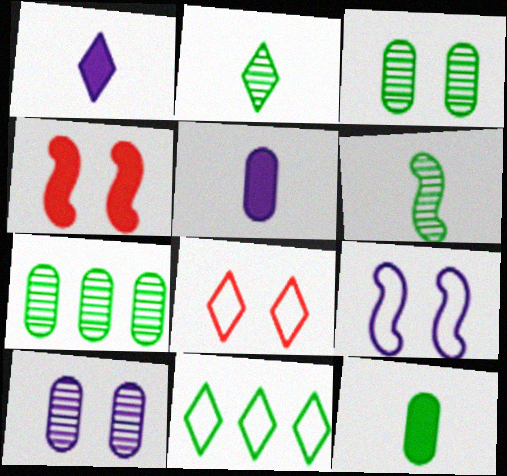[]